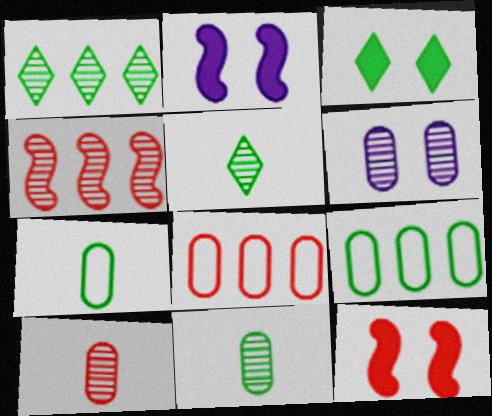[[2, 5, 8], 
[4, 5, 6]]